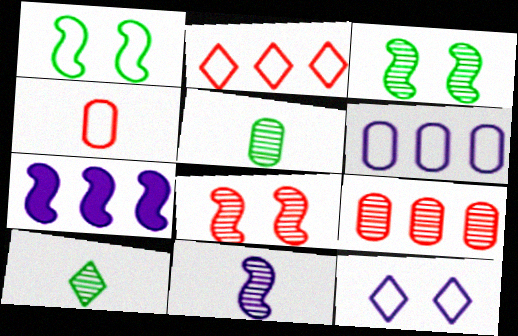[]